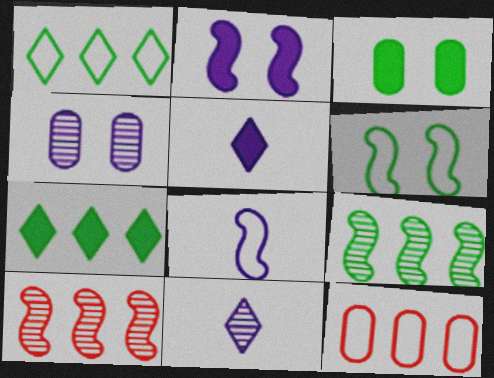[]